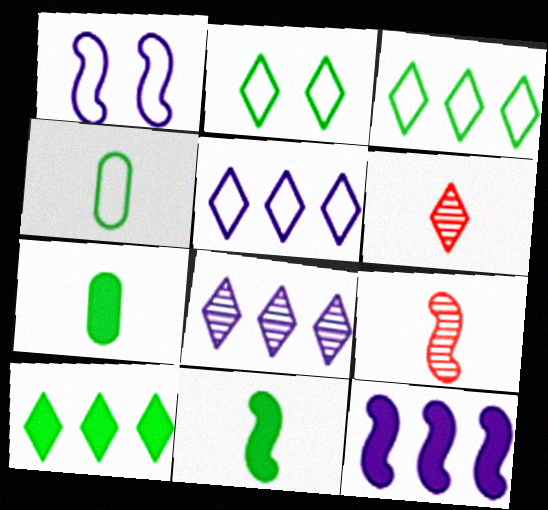[]